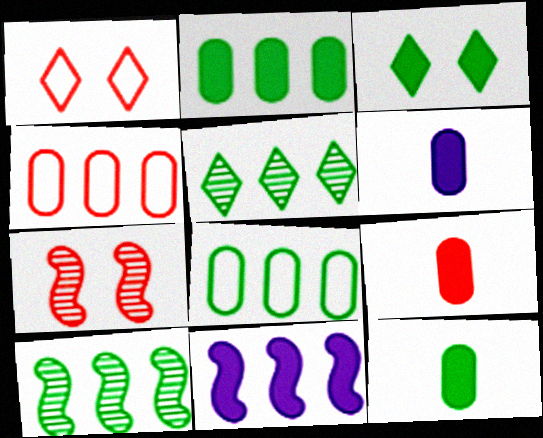[[1, 6, 10], 
[3, 9, 11], 
[4, 5, 11], 
[6, 9, 12]]